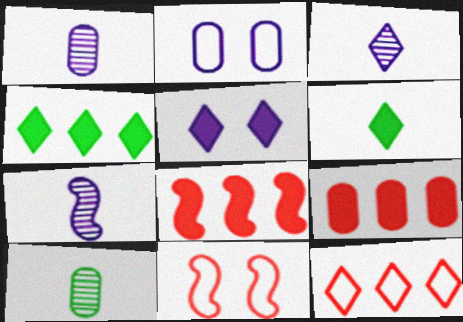[[1, 3, 7], 
[1, 4, 11], 
[2, 9, 10]]